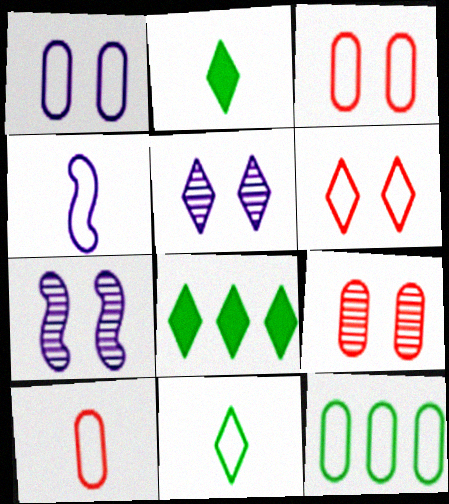[[1, 10, 12], 
[4, 6, 12], 
[4, 8, 9], 
[4, 10, 11], 
[7, 8, 10]]